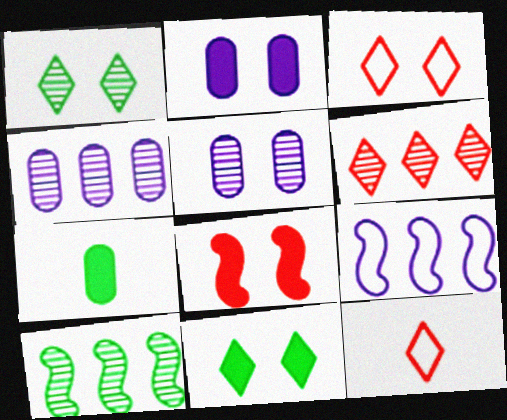[[2, 8, 11], 
[2, 10, 12], 
[4, 6, 10]]